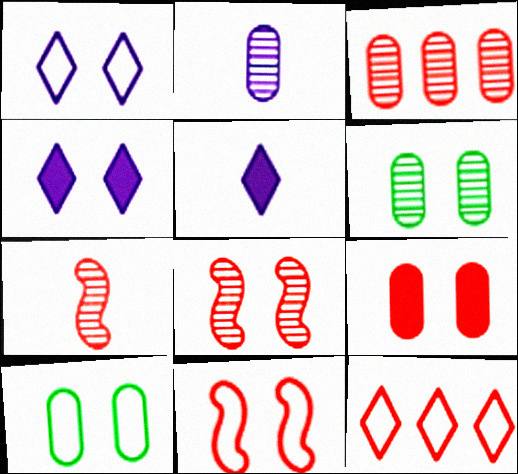[[1, 10, 11], 
[2, 3, 6], 
[4, 6, 11], 
[4, 8, 10], 
[7, 9, 12]]